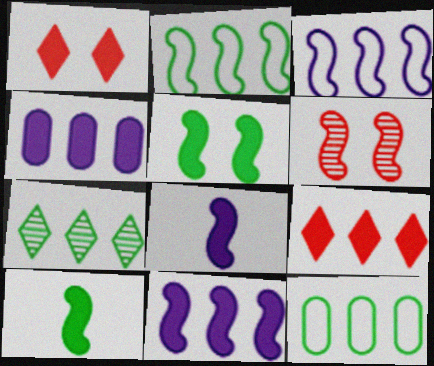[[1, 4, 10], 
[2, 6, 8], 
[3, 6, 10]]